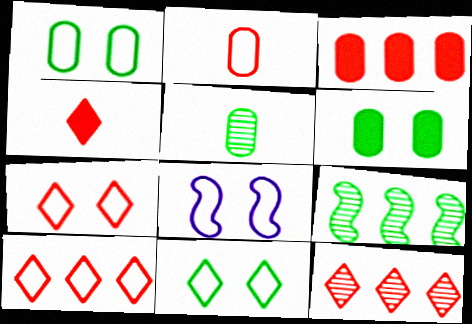[[1, 7, 8], 
[4, 7, 12]]